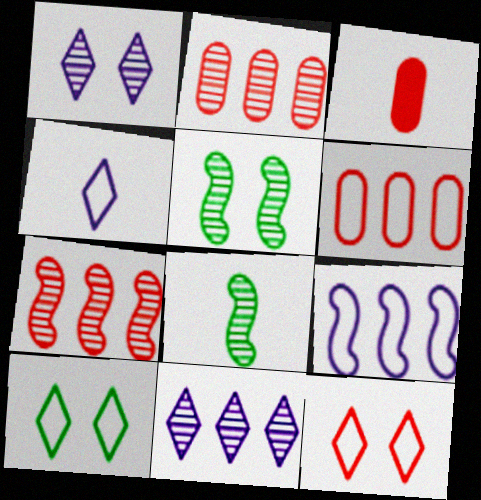[[1, 2, 8], 
[3, 4, 8], 
[3, 7, 12]]